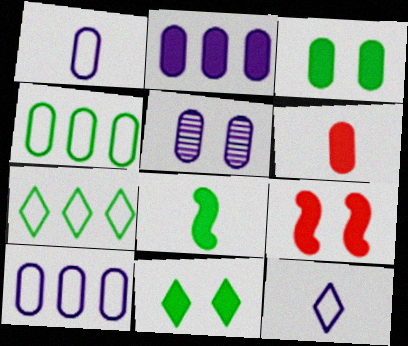[[1, 2, 5], 
[2, 3, 6], 
[4, 5, 6]]